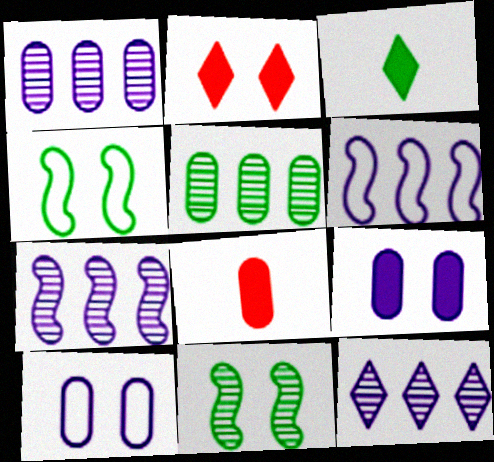[[1, 7, 12], 
[2, 10, 11], 
[3, 4, 5], 
[4, 8, 12], 
[5, 8, 10]]